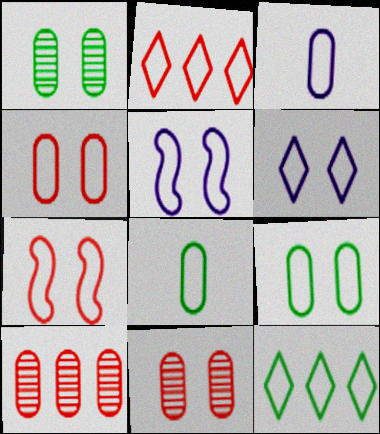[[2, 5, 8], 
[3, 7, 12], 
[6, 7, 9]]